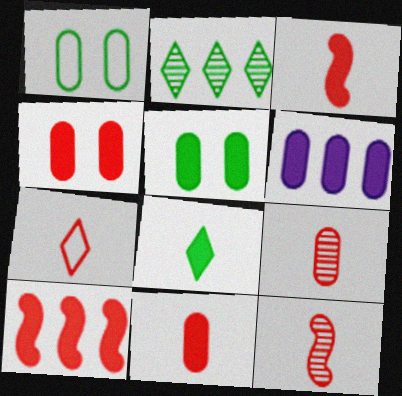[[1, 6, 9], 
[3, 7, 9], 
[5, 6, 11], 
[7, 11, 12]]